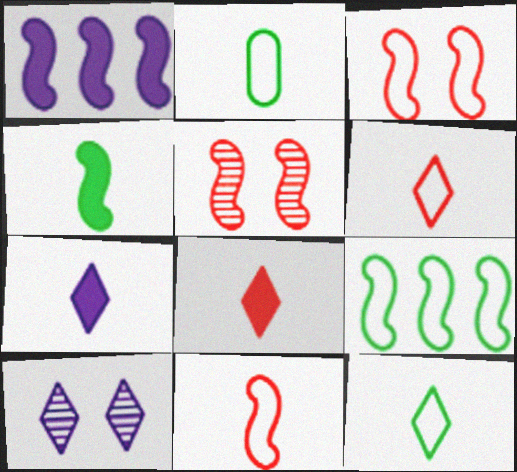[]